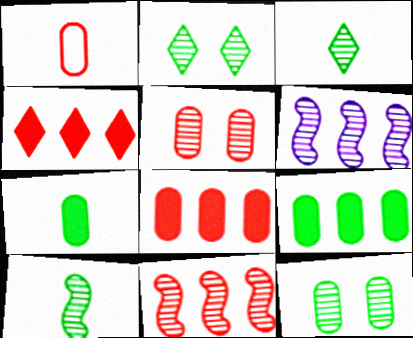[[1, 5, 8], 
[3, 5, 6]]